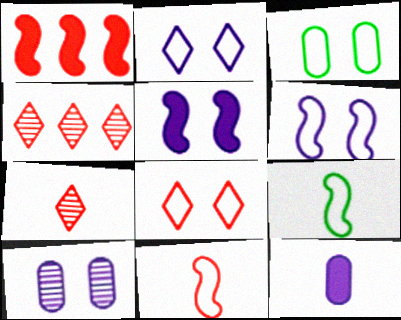[[2, 5, 10], 
[3, 6, 8], 
[7, 9, 12]]